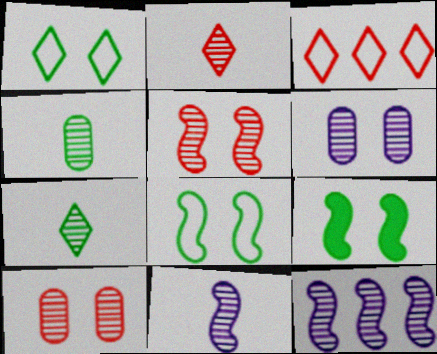[[2, 4, 11], 
[7, 10, 12]]